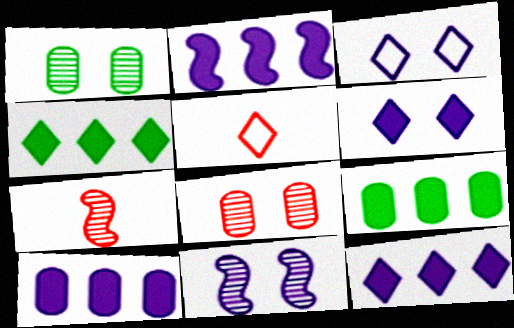[[1, 2, 5], 
[2, 10, 12], 
[3, 7, 9], 
[5, 9, 11]]